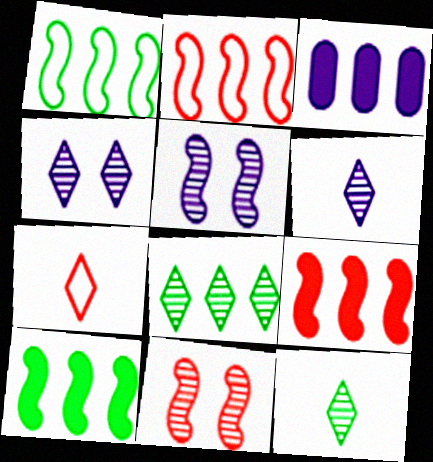[[2, 3, 8]]